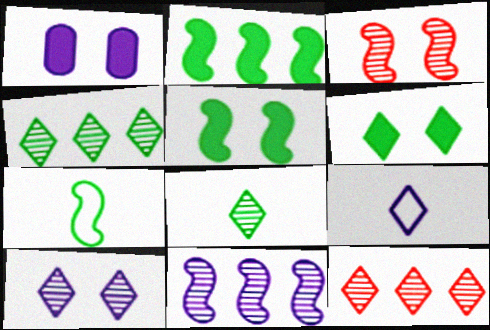[[1, 7, 12], 
[1, 9, 11], 
[6, 9, 12], 
[8, 10, 12]]